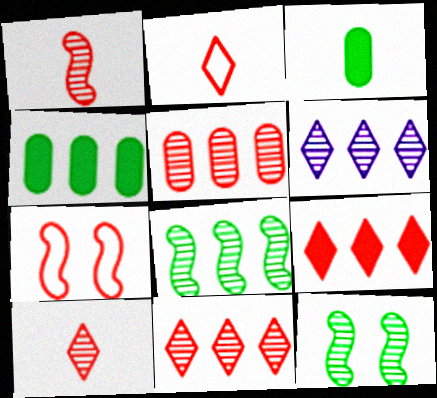[[3, 6, 7], 
[5, 6, 8]]